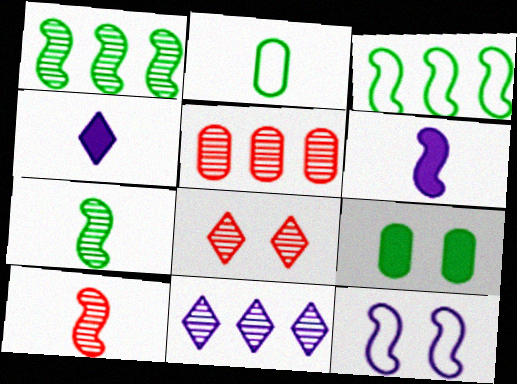[[1, 5, 11], 
[2, 4, 10], 
[5, 8, 10], 
[8, 9, 12]]